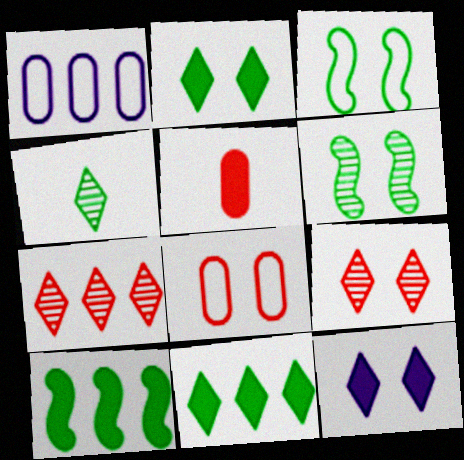[[1, 7, 10], 
[5, 10, 12], 
[6, 8, 12]]